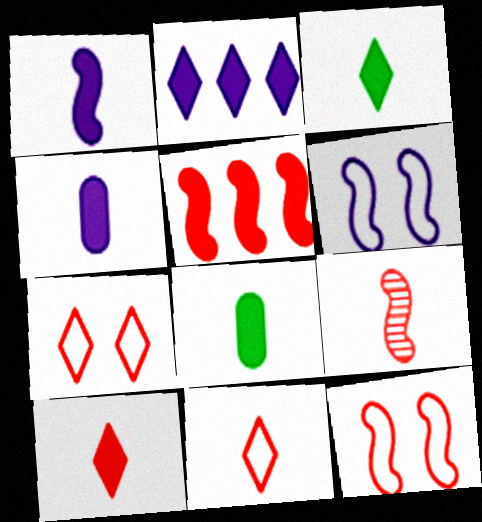[[1, 8, 10], 
[5, 9, 12]]